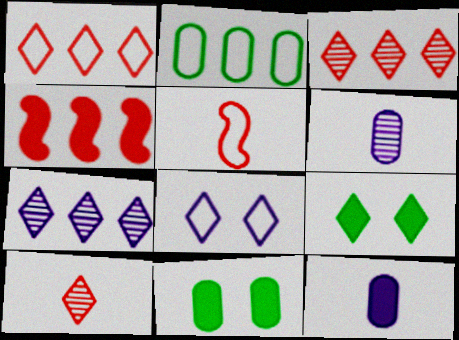[[2, 4, 7], 
[2, 5, 8], 
[4, 9, 12], 
[5, 7, 11]]